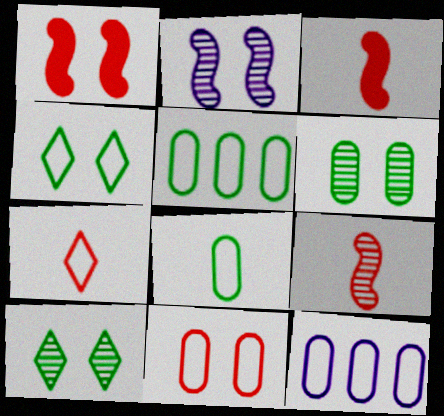[[3, 10, 12], 
[8, 11, 12]]